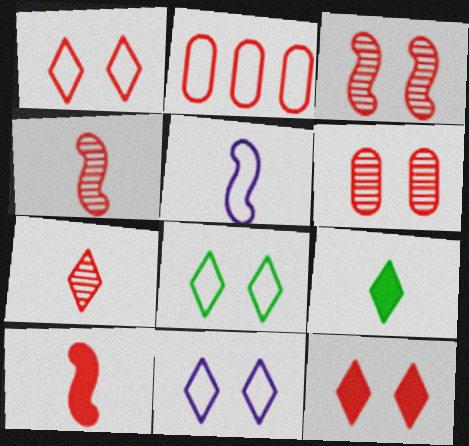[[1, 8, 11], 
[2, 4, 12], 
[2, 5, 8]]